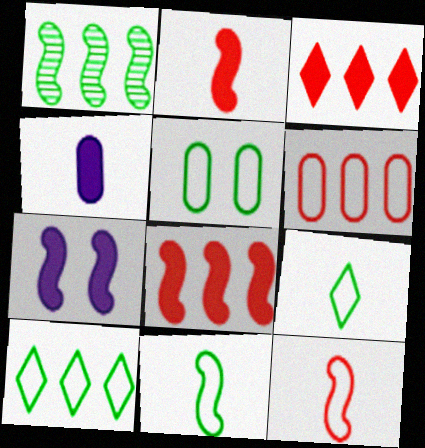[[1, 7, 12], 
[5, 10, 11]]